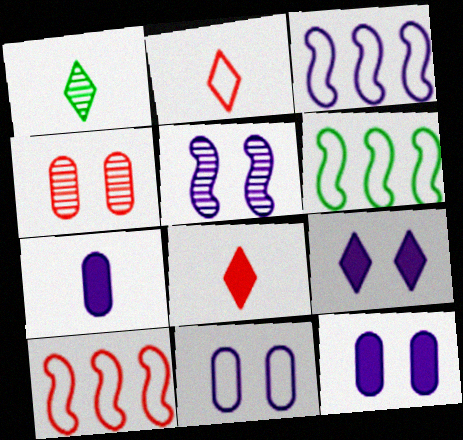[[1, 10, 12], 
[2, 6, 11], 
[3, 6, 10], 
[4, 8, 10], 
[5, 9, 11]]